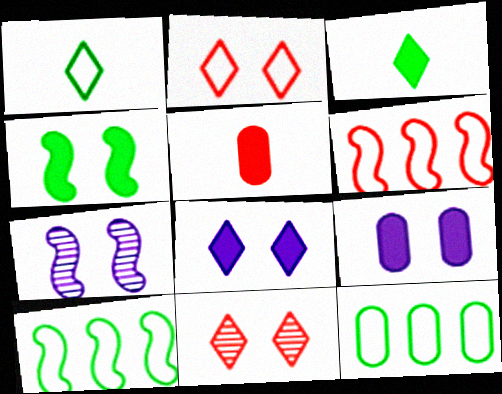[[5, 6, 11]]